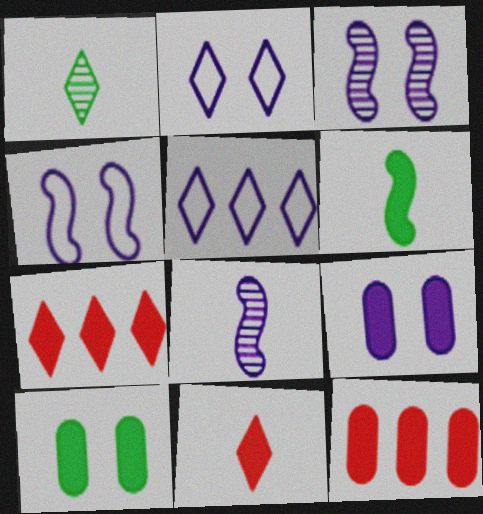[[1, 2, 7], 
[1, 4, 12], 
[2, 3, 9], 
[5, 8, 9], 
[6, 7, 9]]